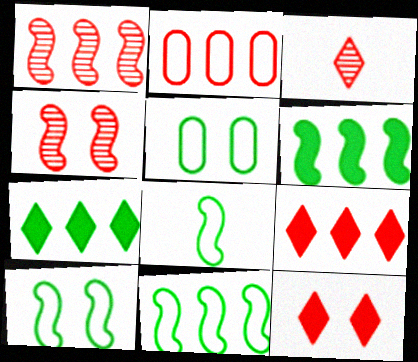[[1, 2, 9], 
[8, 10, 11]]